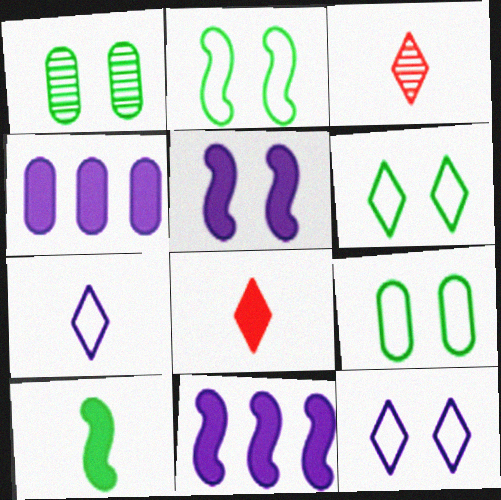[[2, 3, 4], 
[2, 6, 9], 
[3, 9, 11]]